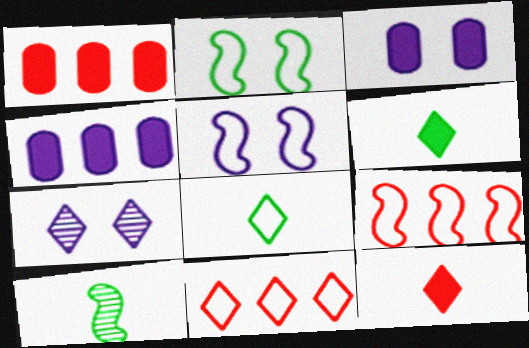[[3, 5, 7], 
[3, 10, 11], 
[6, 7, 11]]